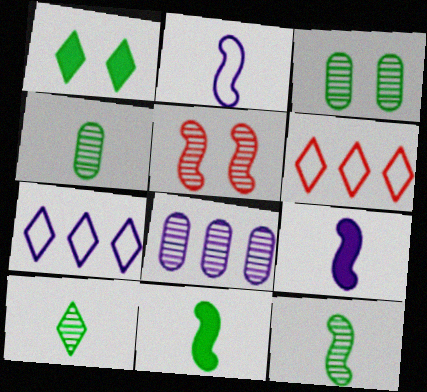[[3, 6, 9], 
[4, 10, 12], 
[5, 8, 10]]